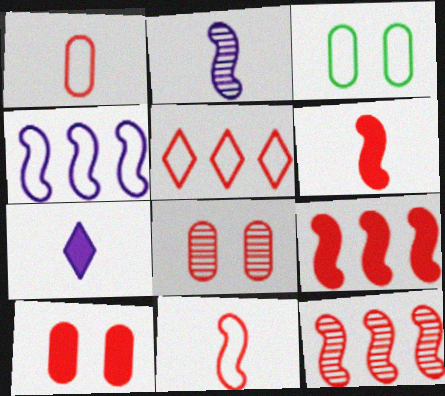[[3, 7, 12], 
[5, 6, 8]]